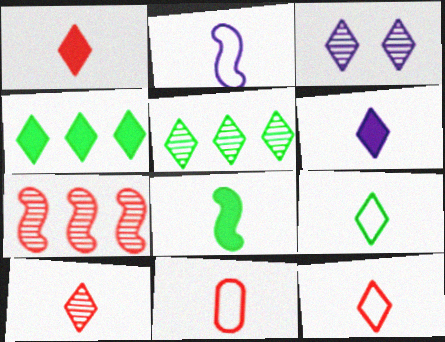[[1, 10, 12], 
[2, 9, 11], 
[3, 4, 12], 
[3, 5, 10], 
[6, 9, 10]]